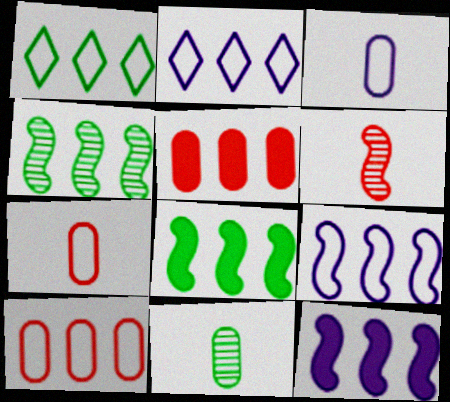[[1, 9, 10], 
[2, 4, 5]]